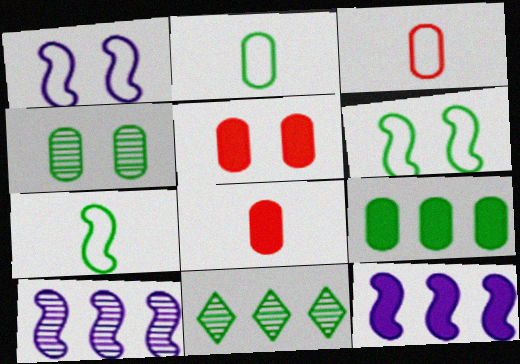[[1, 8, 11], 
[2, 4, 9]]